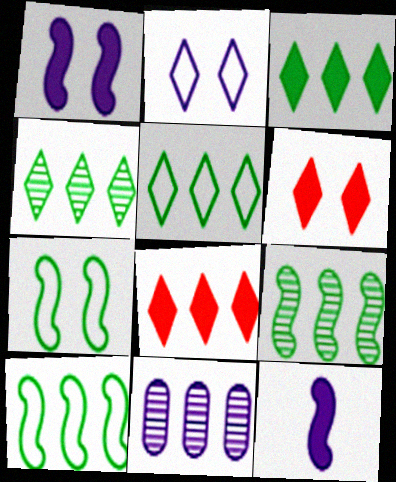[[2, 11, 12], 
[3, 4, 5], 
[8, 10, 11]]